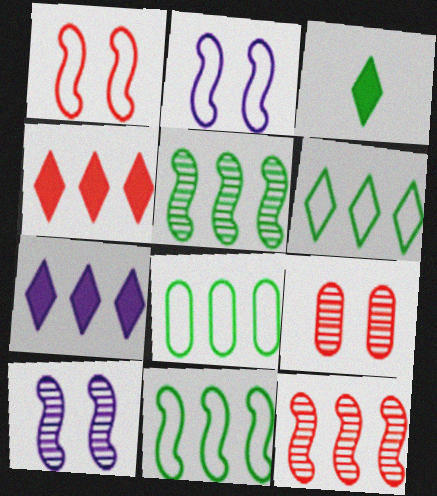[[6, 8, 11], 
[7, 8, 12]]